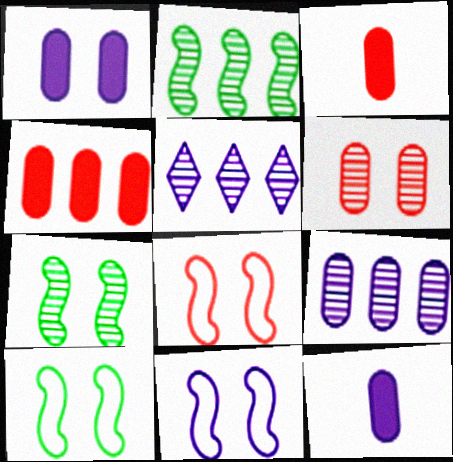[[3, 5, 10], 
[5, 11, 12], 
[8, 10, 11]]